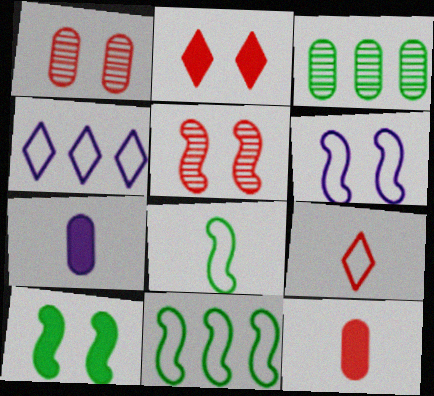[[5, 6, 10]]